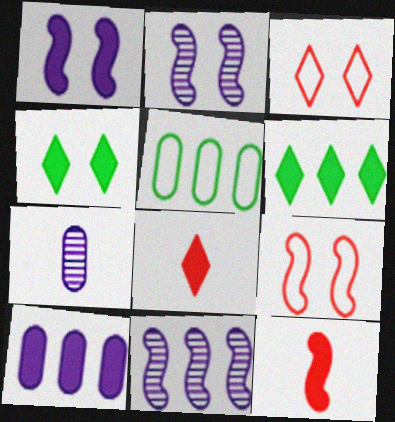[[2, 5, 8], 
[4, 10, 12], 
[6, 7, 9]]